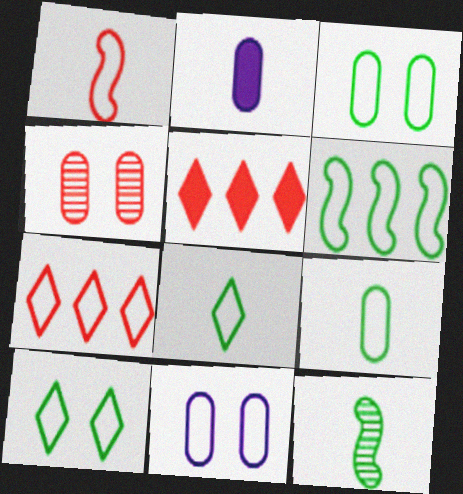[[1, 4, 5], 
[3, 6, 8], 
[5, 11, 12], 
[6, 9, 10]]